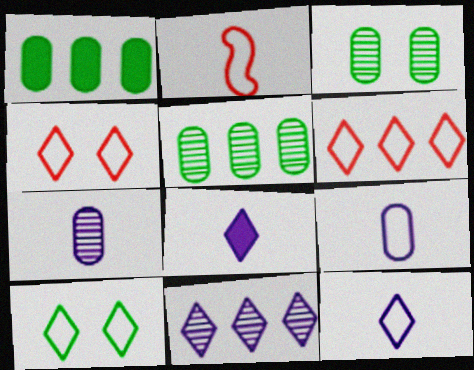[[6, 10, 12]]